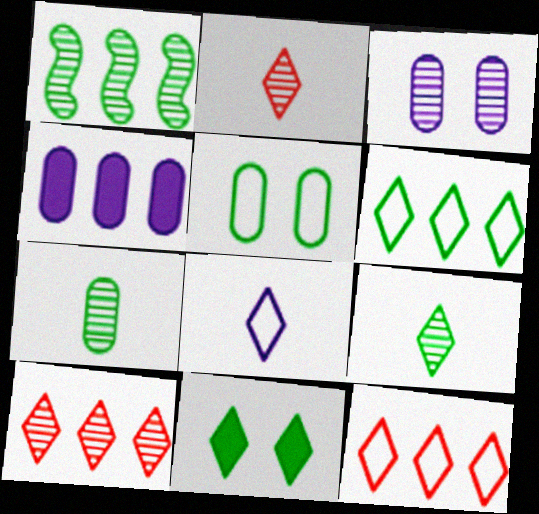[[1, 2, 3], 
[1, 4, 12], 
[6, 9, 11], 
[8, 10, 11]]